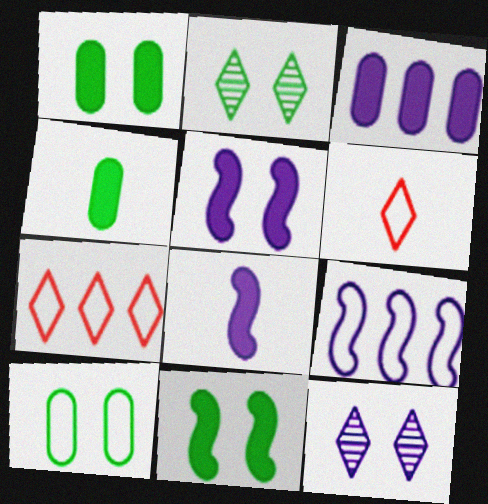[[2, 10, 11], 
[6, 9, 10]]